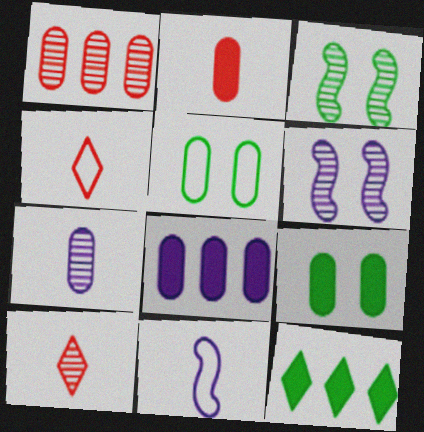[[2, 8, 9], 
[3, 4, 8]]